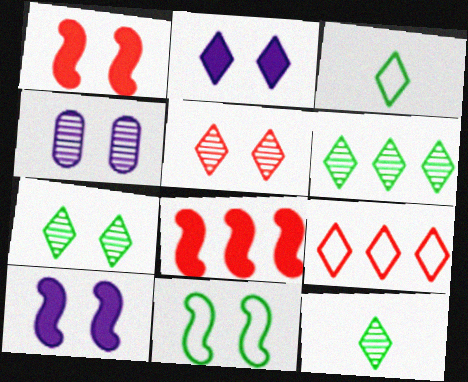[[2, 9, 12], 
[3, 4, 8], 
[6, 7, 12]]